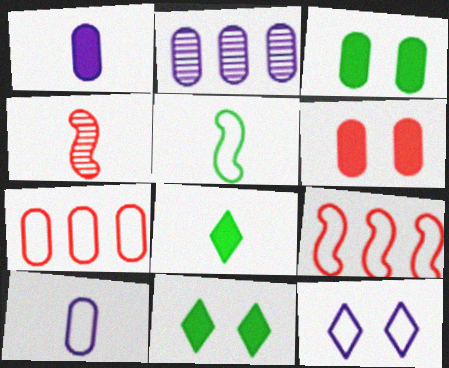[[4, 8, 10], 
[5, 7, 12]]